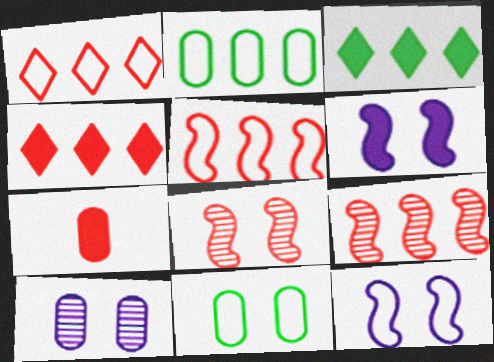[[1, 7, 8], 
[2, 7, 10], 
[3, 6, 7]]